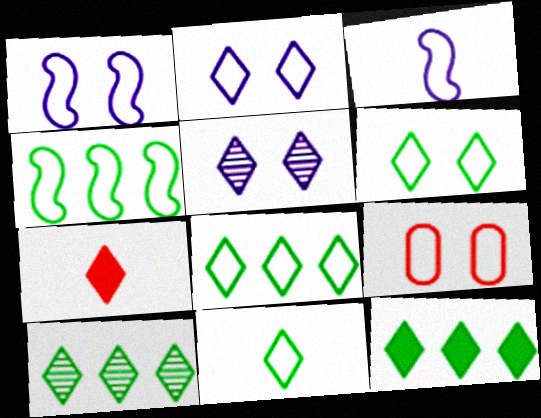[[1, 6, 9], 
[2, 7, 10], 
[3, 8, 9], 
[5, 7, 8], 
[6, 8, 11], 
[8, 10, 12]]